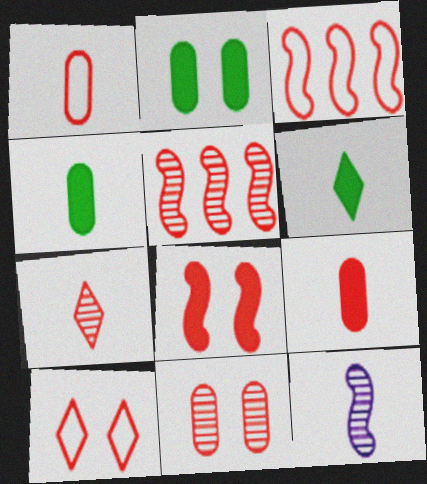[[1, 3, 10], 
[1, 6, 12], 
[5, 7, 11], 
[5, 9, 10], 
[8, 10, 11]]